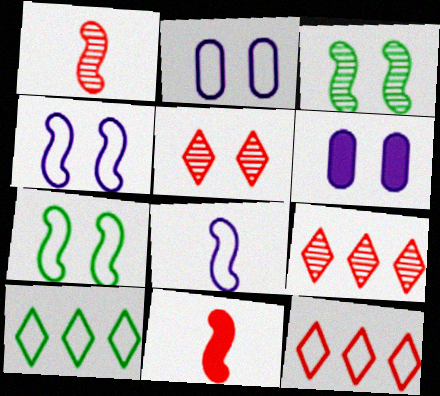[[1, 6, 10], 
[5, 6, 7]]